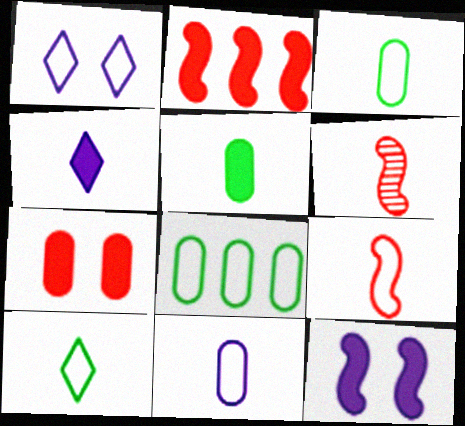[[1, 8, 9], 
[3, 4, 6], 
[9, 10, 11]]